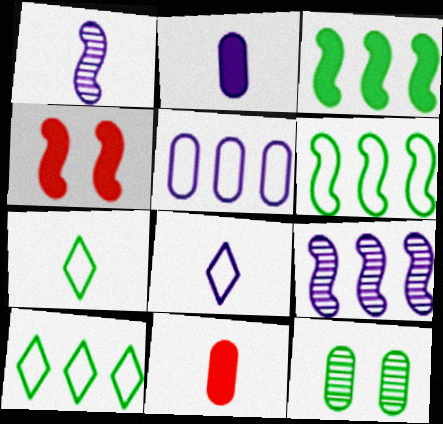[[1, 2, 8], 
[1, 4, 6], 
[1, 7, 11], 
[3, 7, 12], 
[5, 11, 12]]